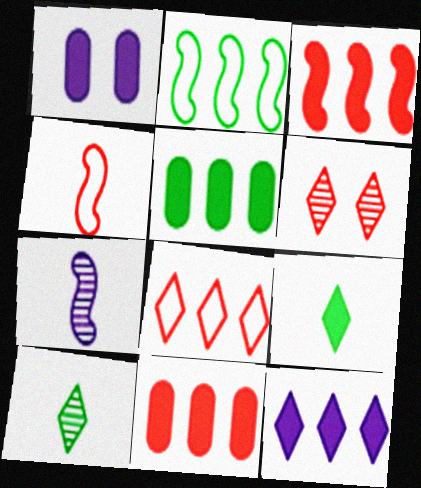[[1, 3, 9], 
[3, 5, 12], 
[4, 6, 11]]